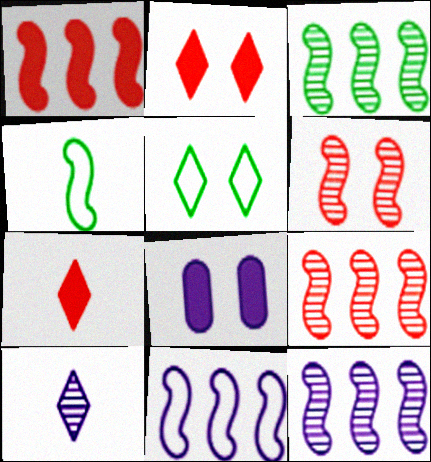[[1, 3, 11], 
[3, 9, 12], 
[5, 6, 8], 
[8, 10, 11]]